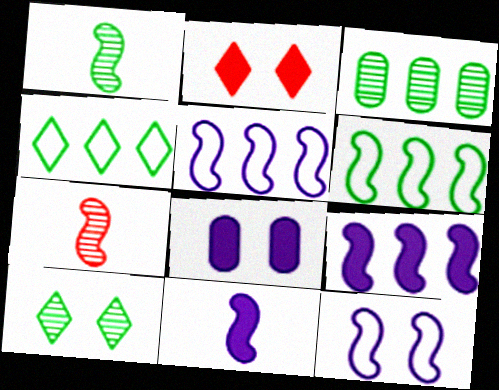[[1, 3, 10], 
[4, 7, 8]]